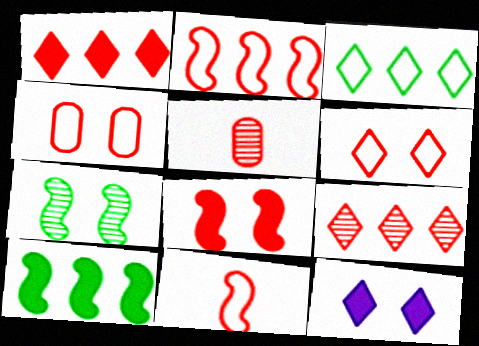[[4, 7, 12]]